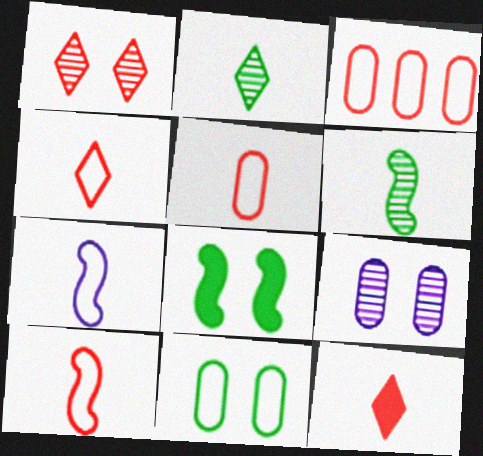[[4, 5, 10]]